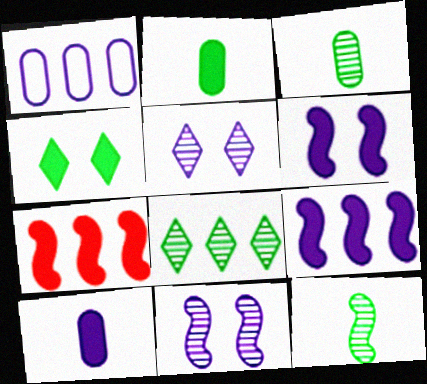[[1, 7, 8], 
[4, 7, 10]]